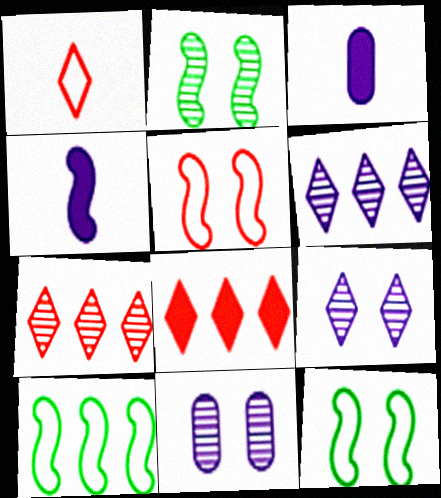[[3, 7, 12]]